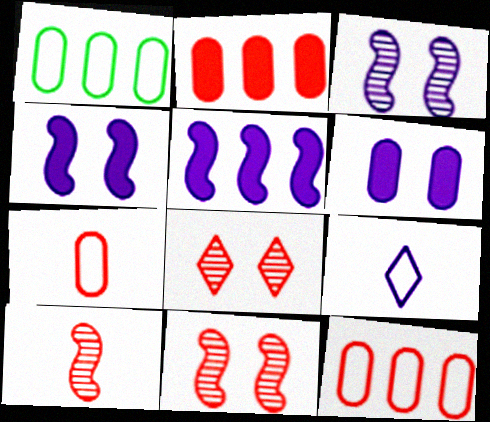[]